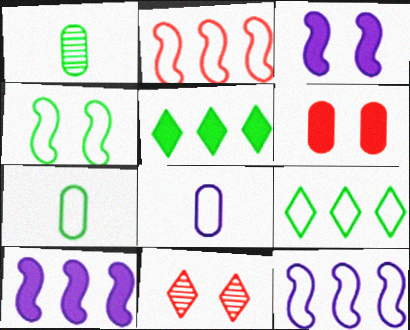[[1, 4, 5], 
[4, 7, 9], 
[7, 10, 11]]